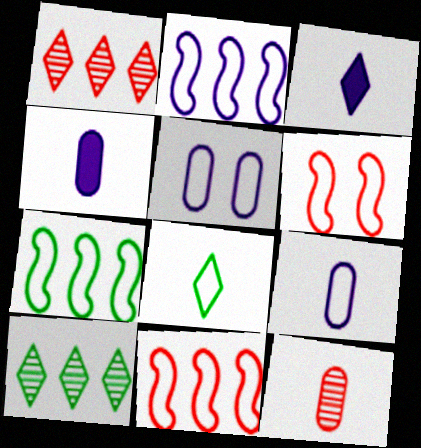[[2, 7, 11], 
[4, 6, 10], 
[5, 8, 11]]